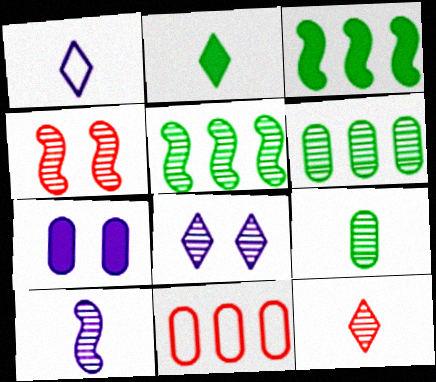[[1, 2, 12], 
[4, 5, 10], 
[7, 9, 11], 
[9, 10, 12]]